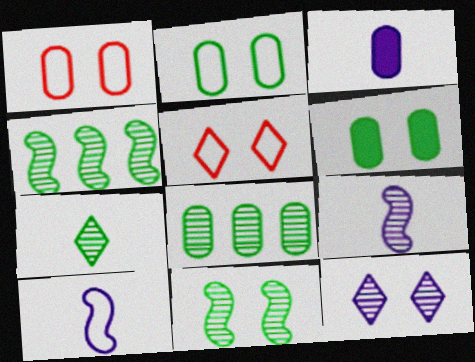[[1, 3, 8], 
[3, 4, 5], 
[7, 8, 11]]